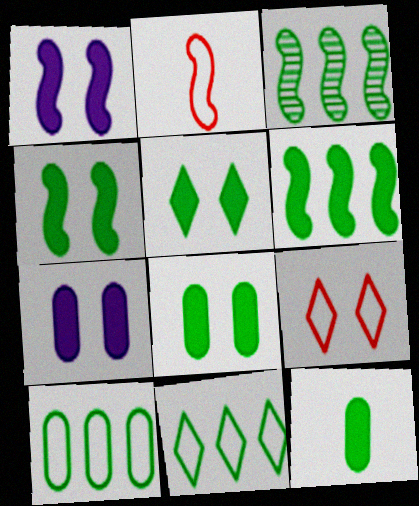[[1, 2, 3], 
[4, 5, 8], 
[5, 6, 12]]